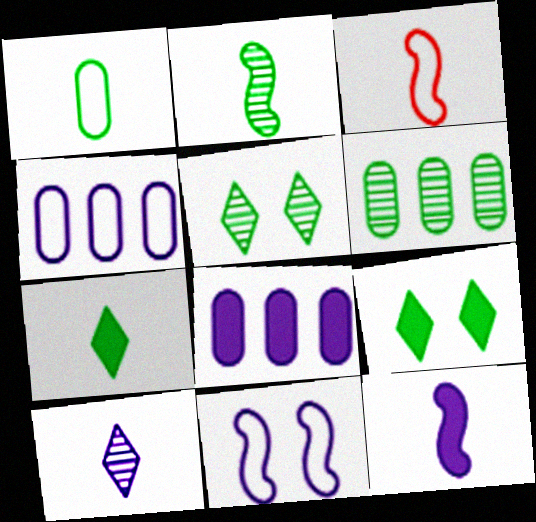[[1, 2, 7], 
[2, 3, 12], 
[2, 5, 6], 
[3, 5, 8], 
[8, 10, 11]]